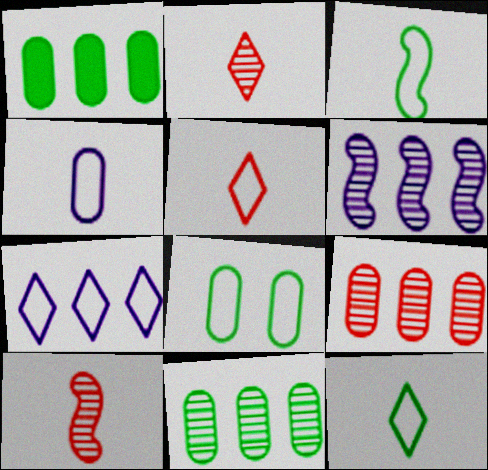[[3, 4, 5]]